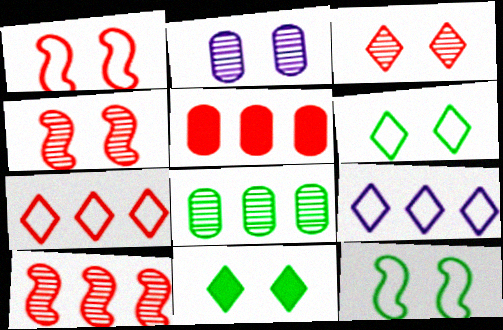[[1, 2, 11], 
[5, 7, 10]]